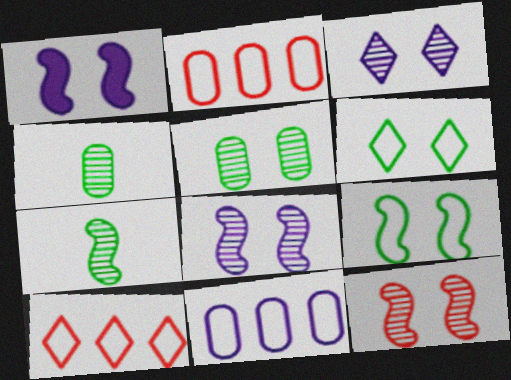[[1, 4, 10], 
[1, 9, 12], 
[3, 5, 12]]